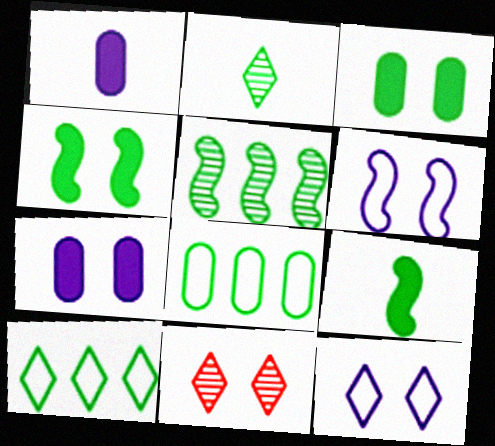[[2, 4, 8], 
[3, 6, 11]]